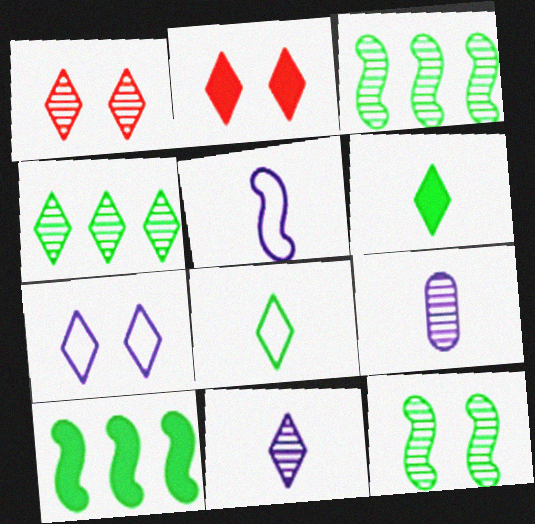[[1, 3, 9], 
[1, 4, 11]]